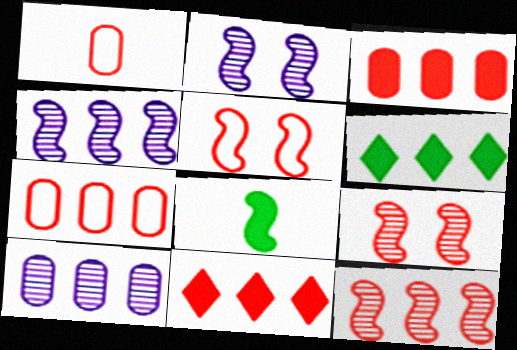[[1, 2, 6], 
[1, 9, 11], 
[4, 5, 8], 
[4, 6, 7], 
[7, 11, 12]]